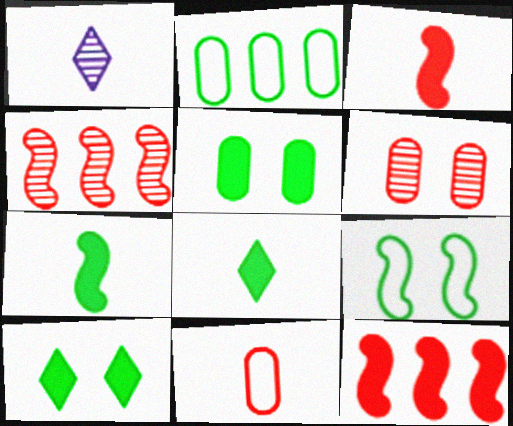[[1, 7, 11]]